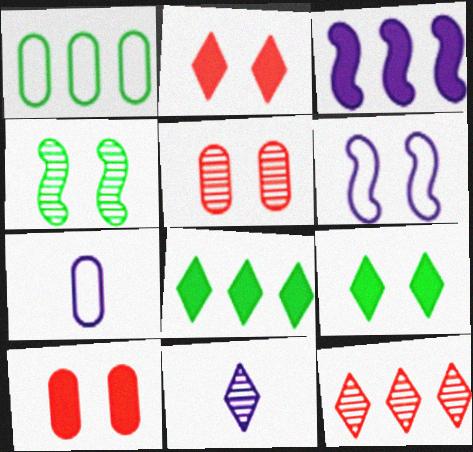[[1, 3, 12], 
[5, 6, 9]]